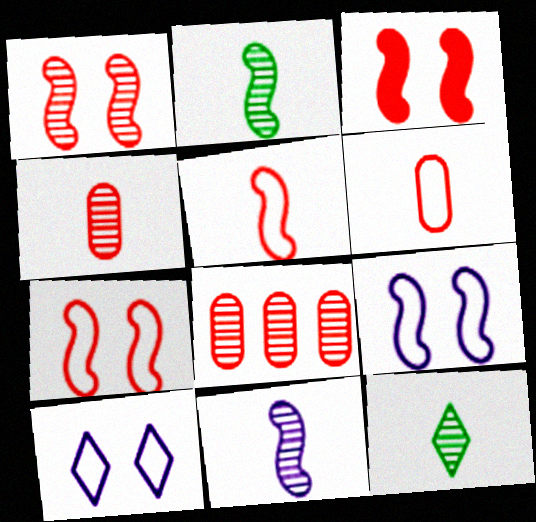[[1, 3, 7], 
[4, 11, 12]]